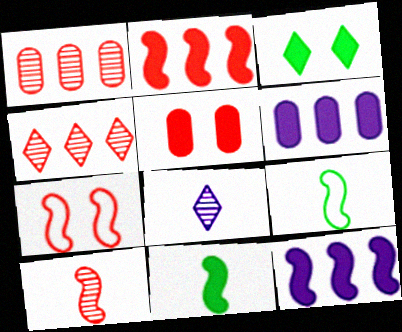[[2, 7, 10]]